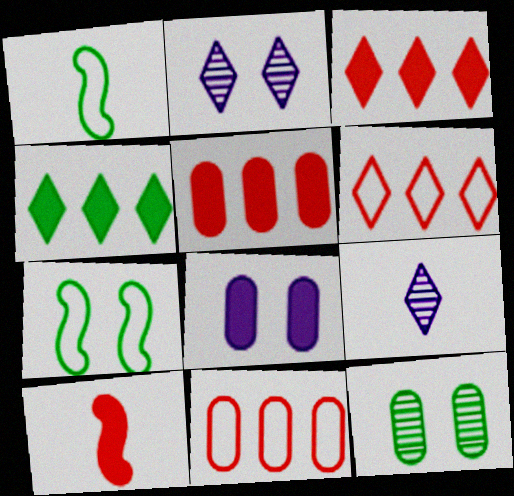[[1, 2, 5], 
[1, 4, 12], 
[4, 8, 10], 
[5, 7, 9]]